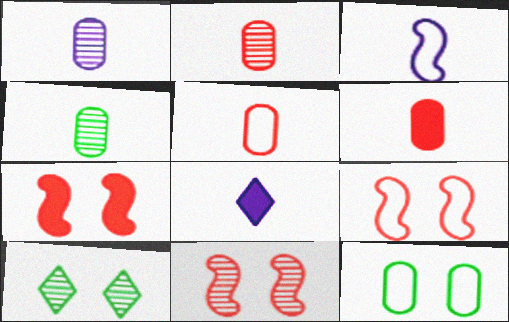[[1, 2, 4], 
[1, 3, 8], 
[2, 5, 6], 
[7, 9, 11]]